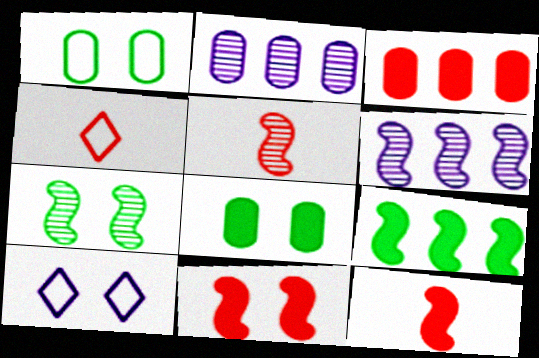[[4, 6, 8], 
[5, 6, 7]]